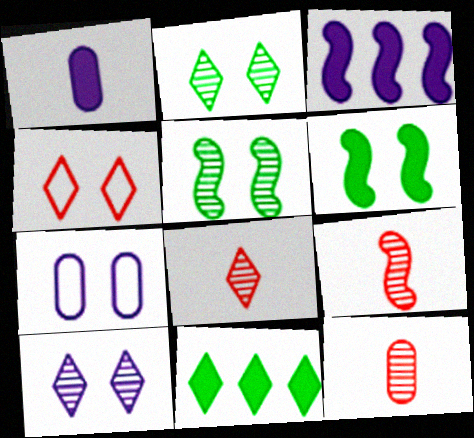[[7, 9, 11], 
[8, 9, 12]]